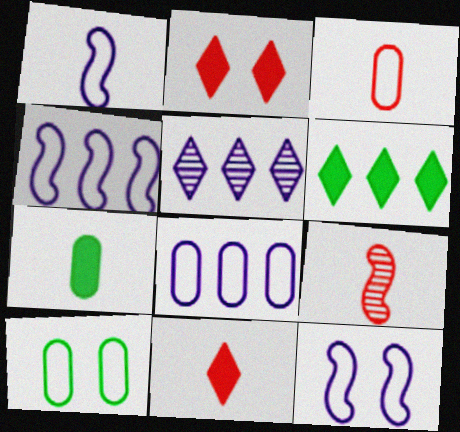[[1, 4, 12], 
[3, 8, 10], 
[3, 9, 11]]